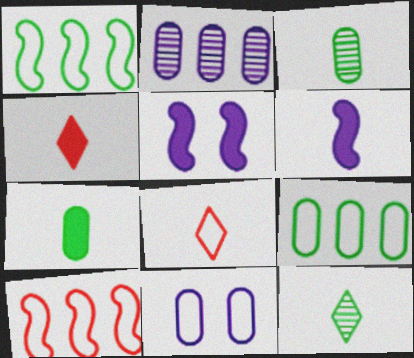[[1, 8, 11], 
[3, 6, 8], 
[4, 6, 7]]